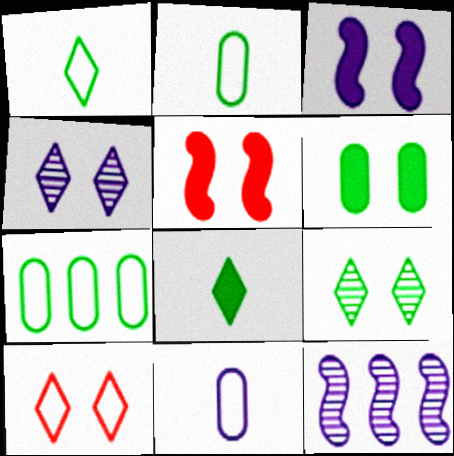[]